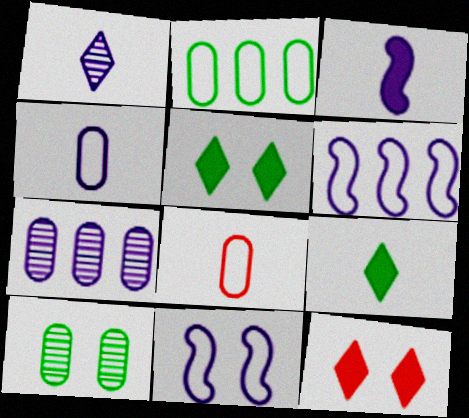[[1, 3, 4], 
[10, 11, 12]]